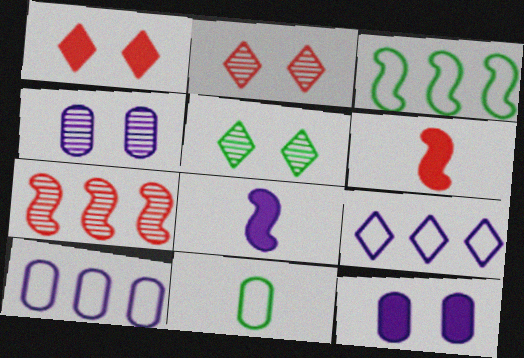[[4, 8, 9], 
[5, 6, 10]]